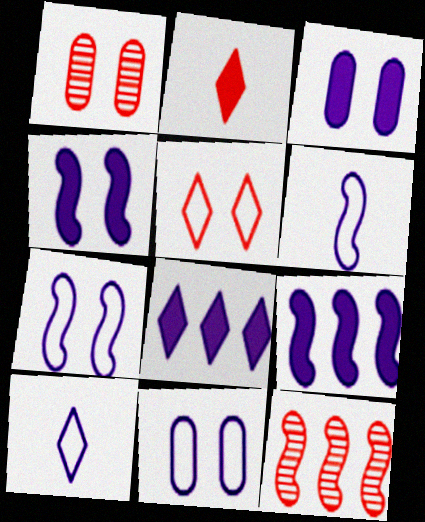[]